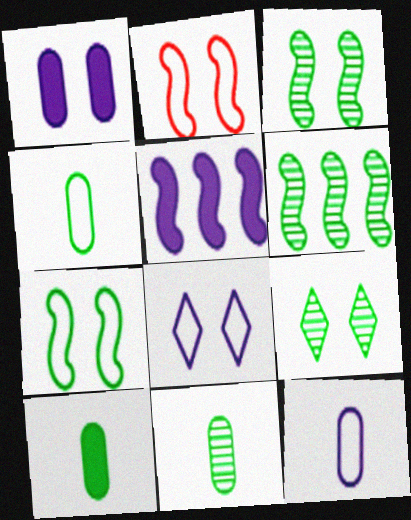[[1, 2, 9], 
[4, 10, 11], 
[6, 9, 11]]